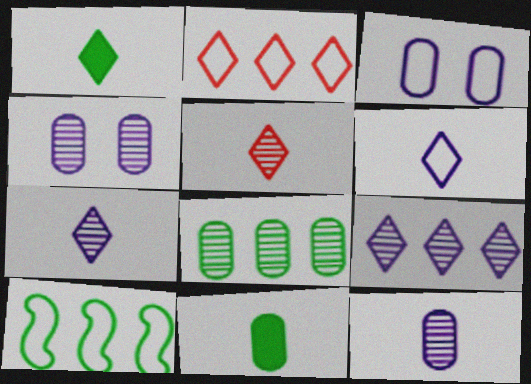[[1, 5, 6]]